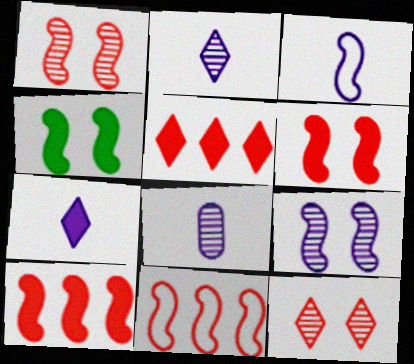[[3, 7, 8]]